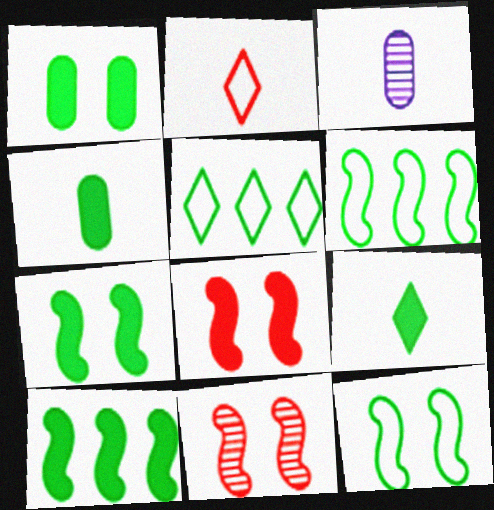[[1, 9, 10], 
[3, 5, 8]]